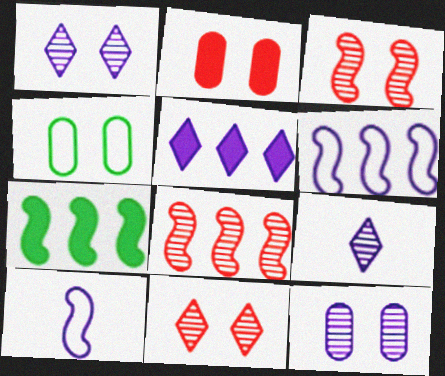[[2, 4, 12], 
[3, 7, 10], 
[5, 10, 12], 
[6, 7, 8]]